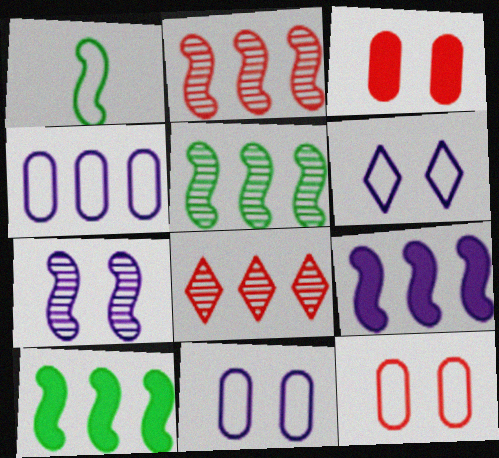[[4, 8, 10]]